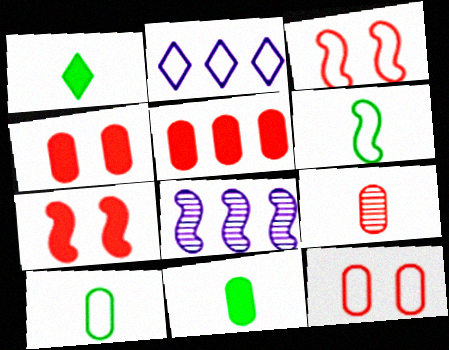[[1, 8, 12], 
[2, 3, 10], 
[2, 6, 12], 
[5, 9, 12], 
[6, 7, 8]]